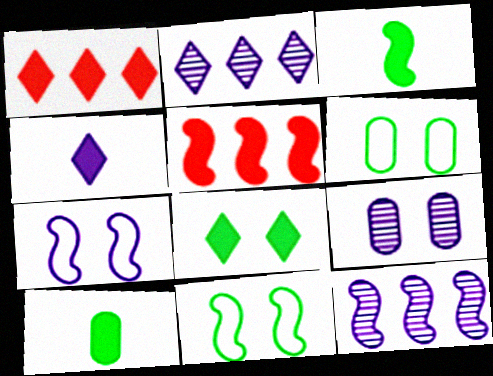[[1, 4, 8]]